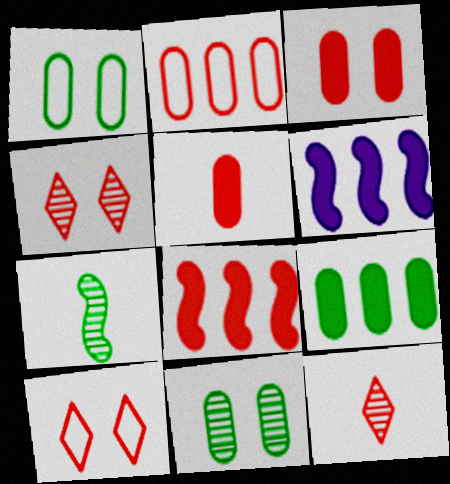[[1, 6, 12]]